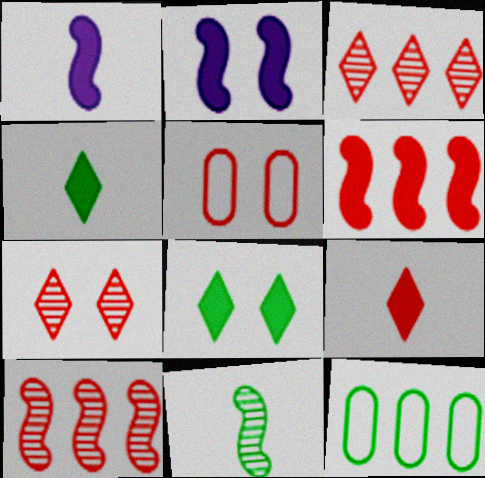[[1, 7, 12], 
[5, 9, 10], 
[8, 11, 12]]